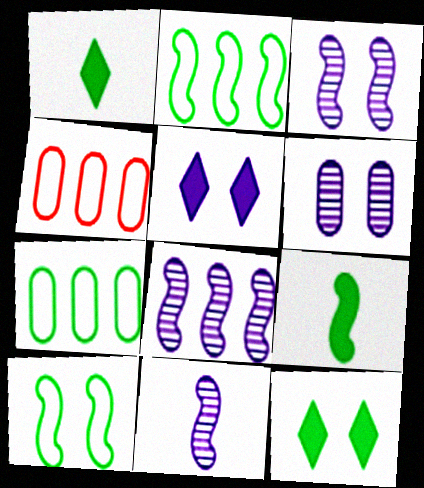[[1, 3, 4], 
[3, 8, 11], 
[4, 11, 12]]